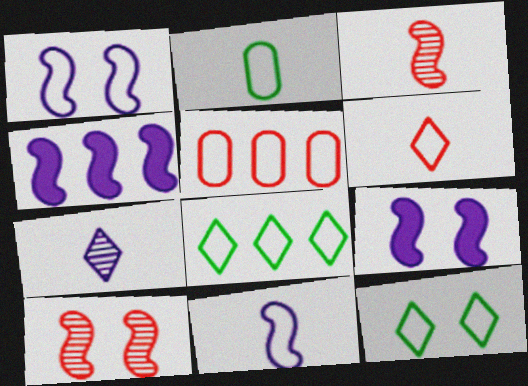[[2, 6, 11], 
[5, 11, 12]]